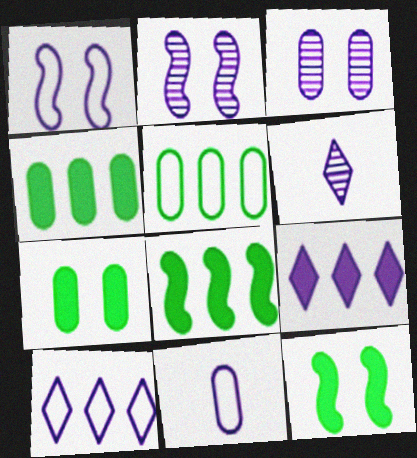[[1, 10, 11], 
[2, 9, 11]]